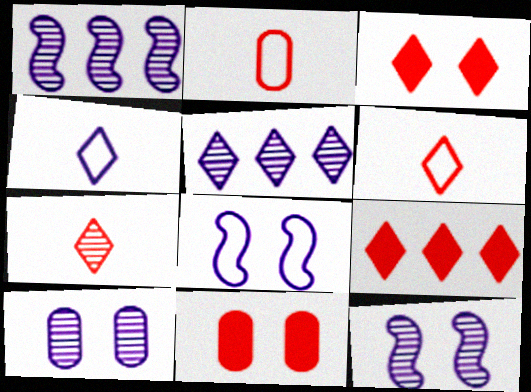[]